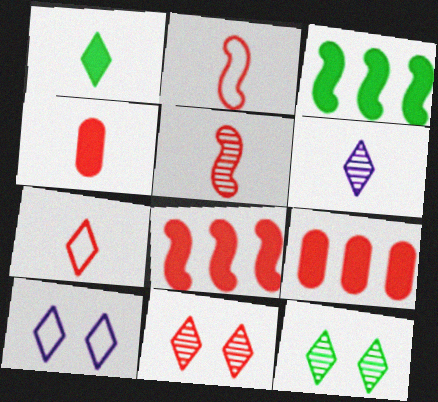[[1, 6, 7], 
[2, 9, 11], 
[4, 5, 7]]